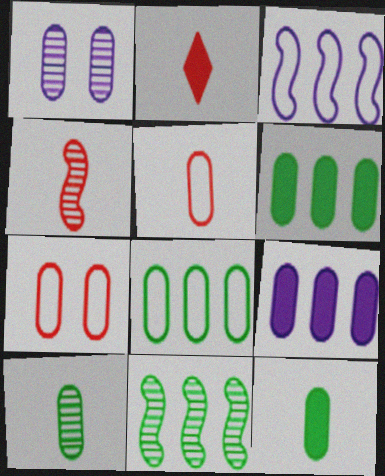[[1, 5, 6], 
[2, 4, 5], 
[7, 9, 10]]